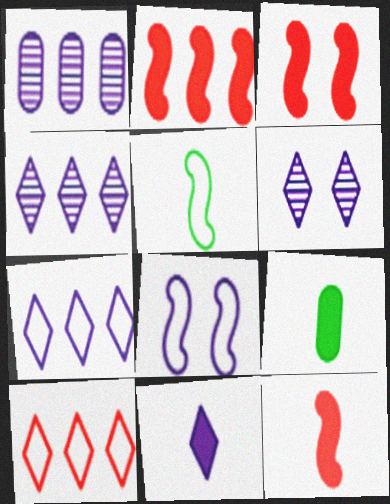[[1, 8, 11], 
[2, 3, 12], 
[6, 7, 11], 
[9, 11, 12]]